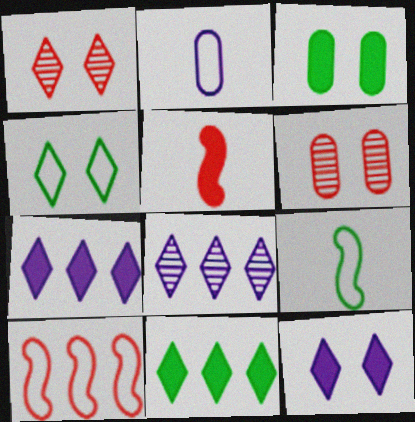[[1, 4, 12], 
[2, 4, 10], 
[3, 5, 7], 
[6, 7, 9]]